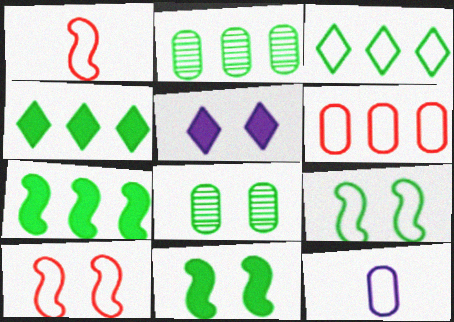[[1, 2, 5], 
[2, 3, 7], 
[3, 10, 12], 
[5, 8, 10]]